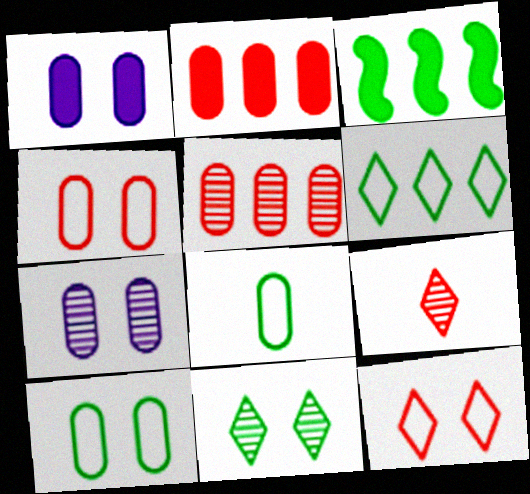[[1, 5, 8], 
[2, 7, 8], 
[3, 8, 11]]